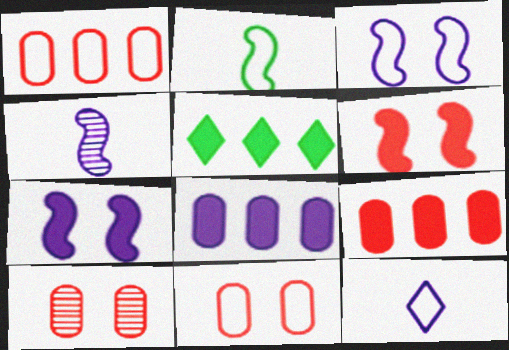[[4, 5, 11]]